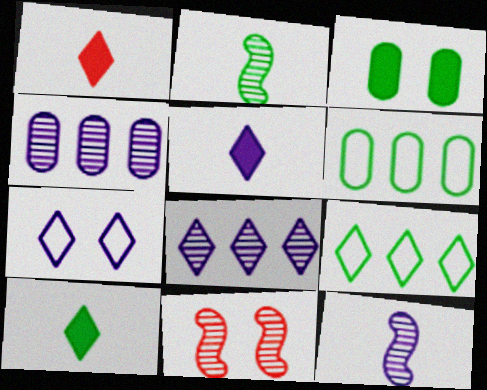[[1, 5, 10], 
[2, 3, 9], 
[3, 7, 11], 
[5, 6, 11], 
[5, 7, 8]]